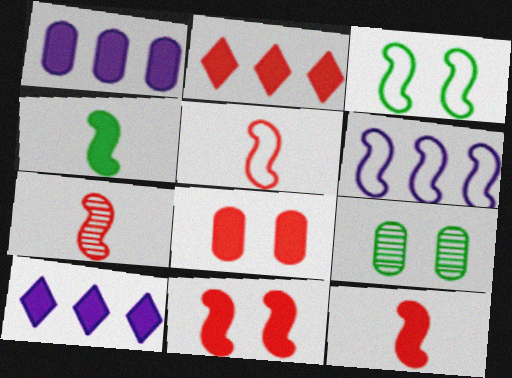[[2, 8, 12], 
[3, 5, 6], 
[4, 8, 10], 
[5, 7, 12], 
[5, 9, 10]]